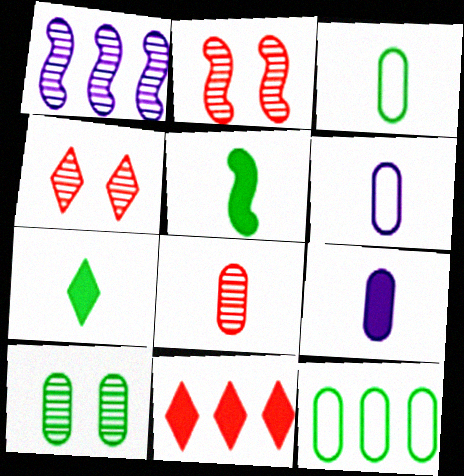[[1, 11, 12], 
[3, 8, 9]]